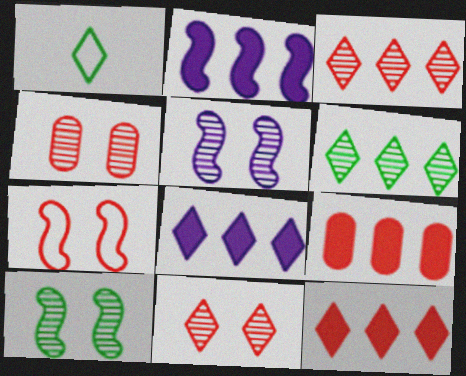[[1, 2, 4], 
[1, 5, 9], 
[1, 8, 11]]